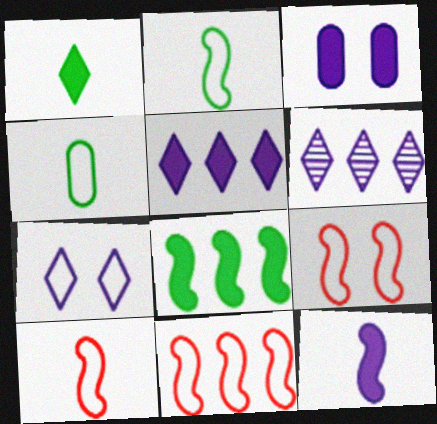[[3, 5, 12], 
[4, 7, 11], 
[9, 10, 11]]